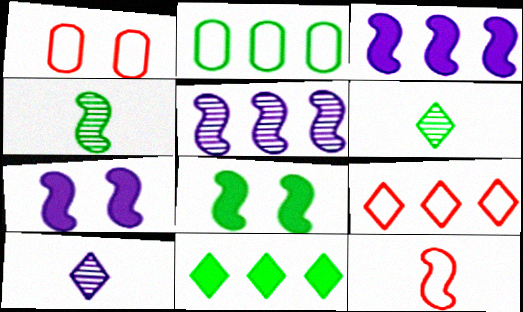[[1, 3, 6], 
[1, 9, 12], 
[2, 6, 8], 
[5, 8, 12]]